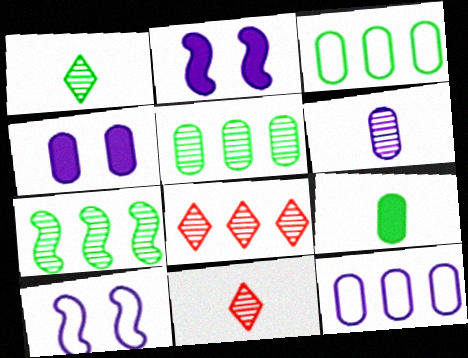[[2, 3, 11], 
[4, 6, 12], 
[8, 9, 10]]